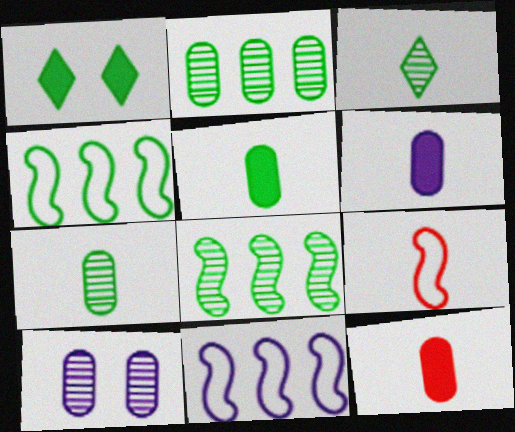[[1, 4, 7], 
[3, 6, 9], 
[5, 6, 12]]